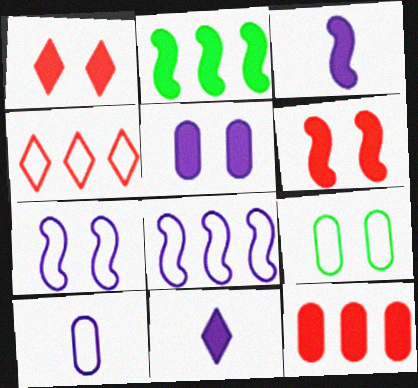[[2, 3, 6]]